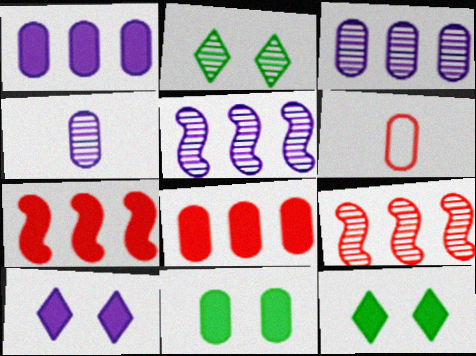[[2, 4, 9], 
[3, 6, 11], 
[5, 6, 12]]